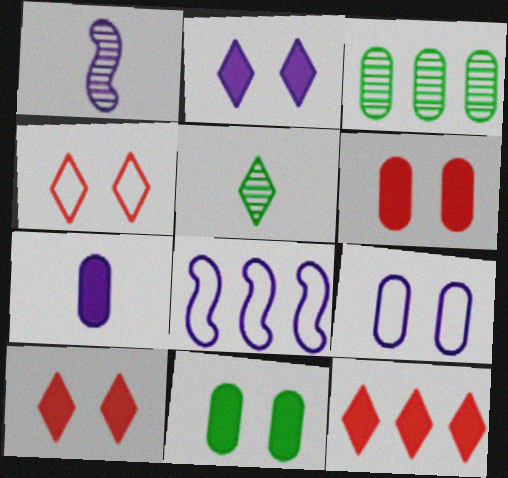[[3, 8, 12], 
[5, 6, 8]]